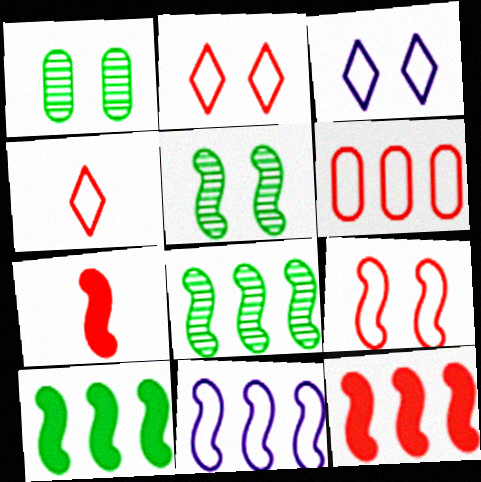[[4, 6, 9], 
[5, 7, 11], 
[8, 11, 12]]